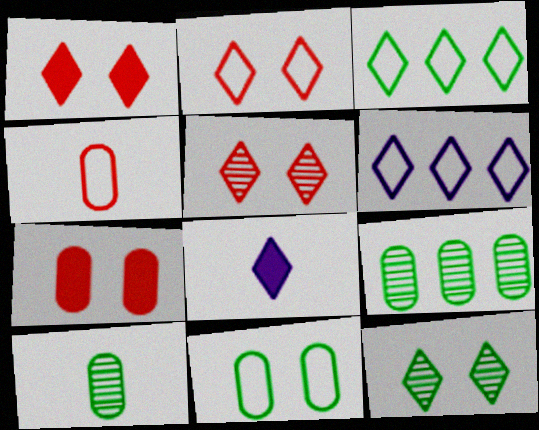[[1, 2, 5], 
[3, 5, 8]]